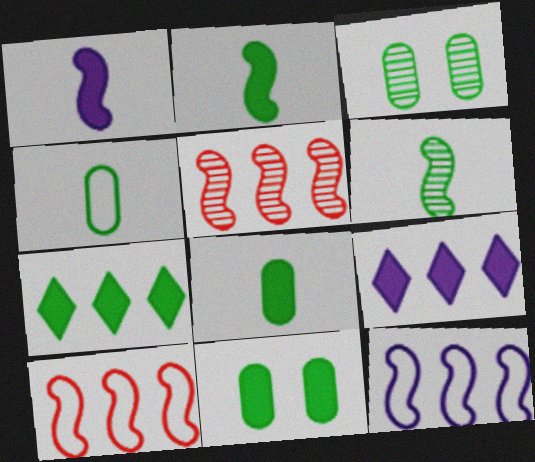[[2, 7, 11]]